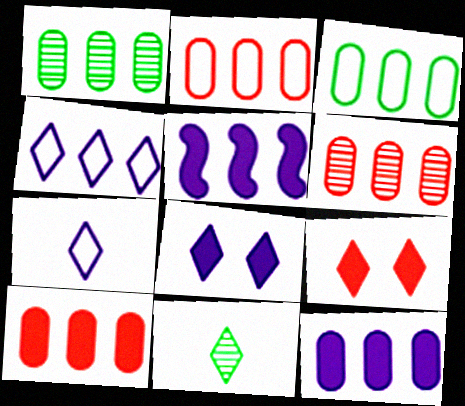[[1, 2, 12], 
[2, 6, 10], 
[3, 6, 12], 
[4, 9, 11]]